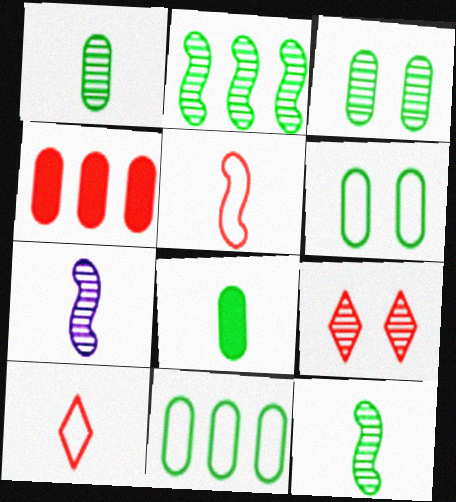[[3, 8, 11], 
[4, 5, 9], 
[7, 8, 10]]